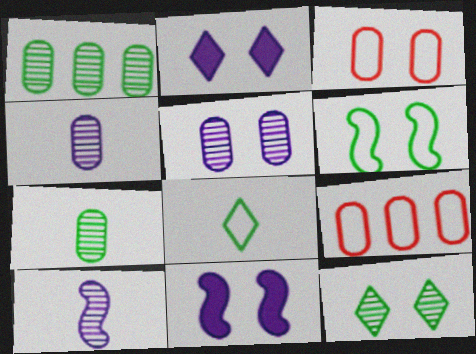[[3, 11, 12]]